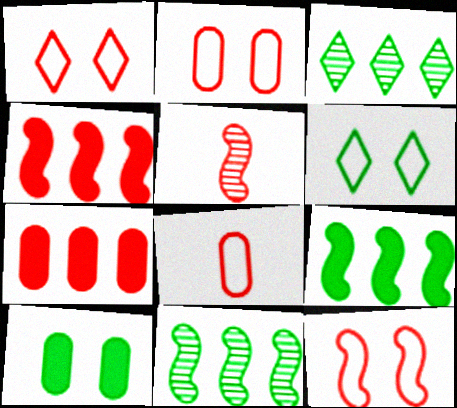[[1, 2, 12], 
[1, 5, 7], 
[4, 5, 12]]